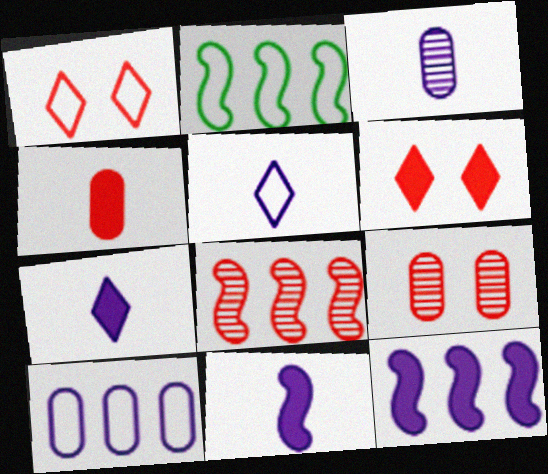[[1, 4, 8], 
[2, 3, 6], 
[2, 7, 9], 
[2, 8, 12], 
[3, 5, 11]]